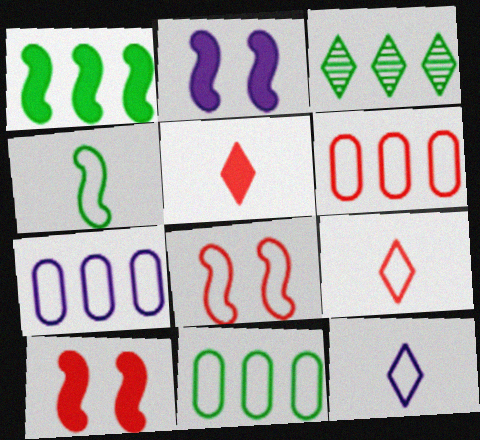[[1, 3, 11], 
[6, 7, 11], 
[6, 8, 9], 
[8, 11, 12]]